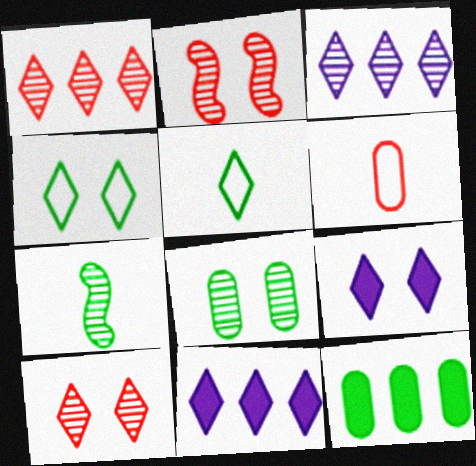[[1, 5, 9], 
[4, 7, 12], 
[4, 9, 10], 
[5, 10, 11]]